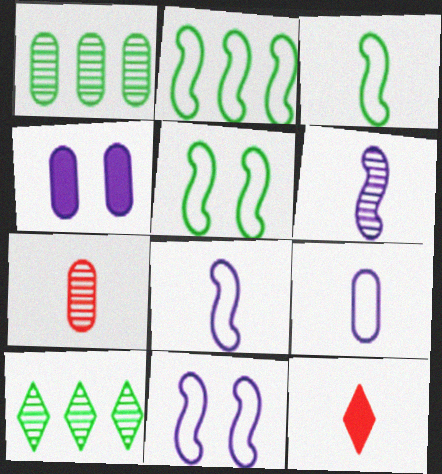[[1, 11, 12], 
[2, 3, 5]]